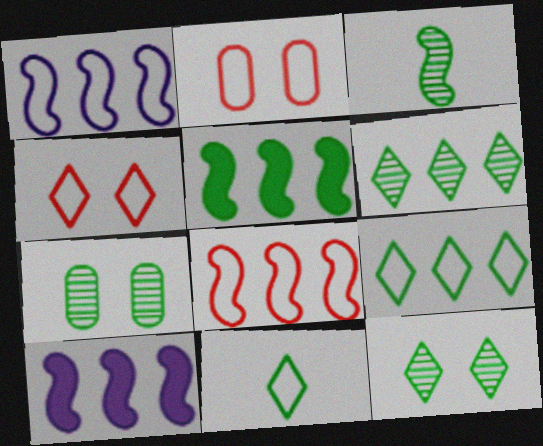[[1, 2, 11], 
[3, 6, 7], 
[5, 7, 11]]